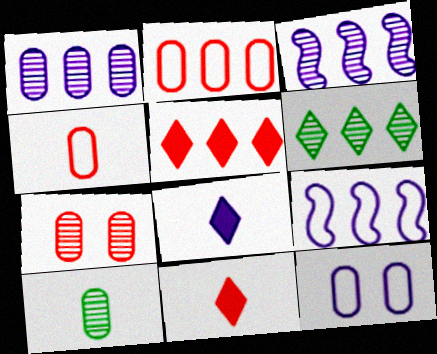[[1, 7, 10], 
[3, 8, 12]]